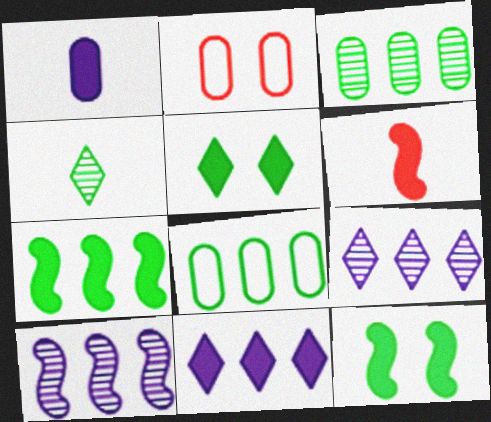[[1, 2, 3], 
[4, 8, 12]]